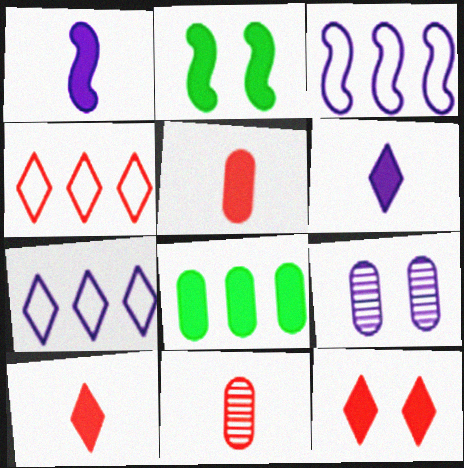[[1, 7, 9], 
[1, 8, 12], 
[2, 7, 11], 
[3, 6, 9]]